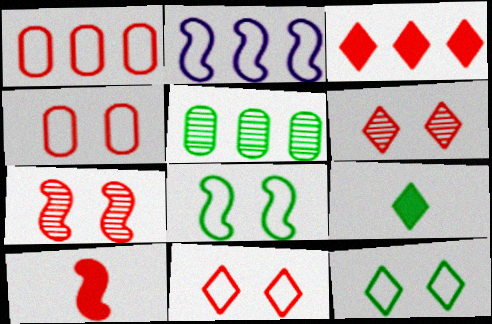[[1, 6, 10], 
[2, 3, 5], 
[5, 8, 9]]